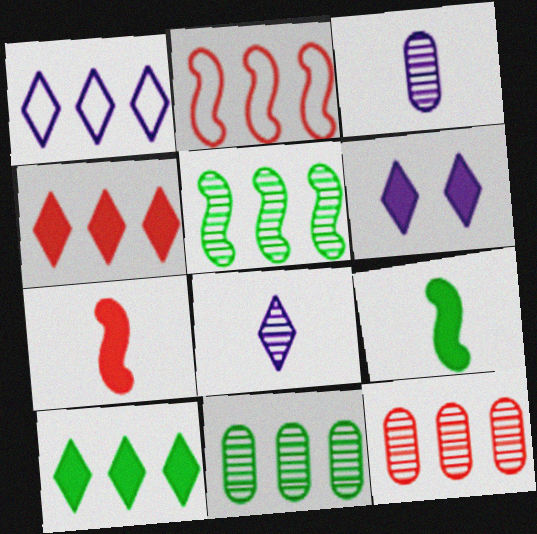[[1, 6, 8], 
[2, 4, 12]]